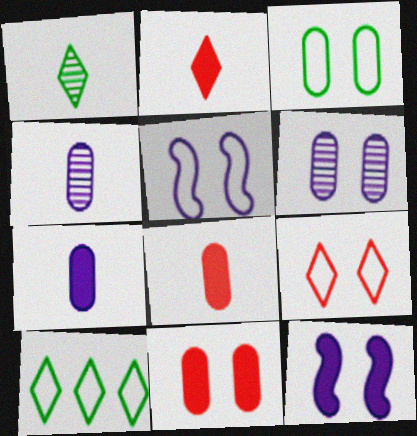[[3, 5, 9], 
[3, 6, 11]]